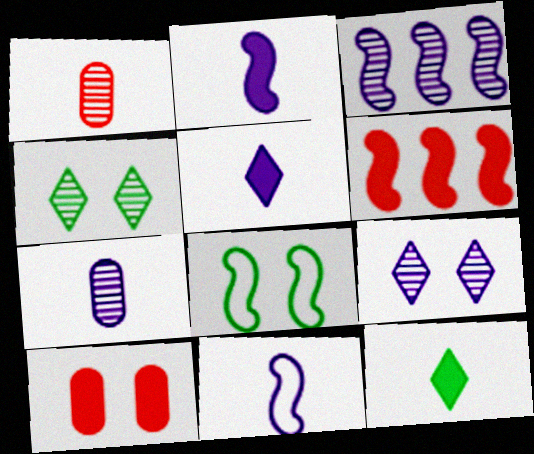[[1, 3, 4], 
[1, 11, 12], 
[3, 7, 9], 
[5, 7, 11], 
[8, 9, 10]]